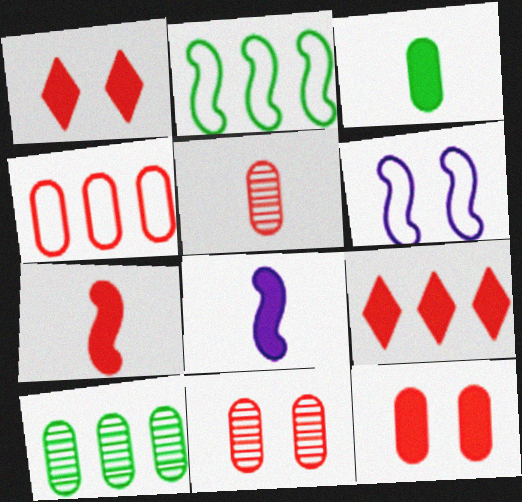[[4, 5, 12], 
[7, 9, 12]]